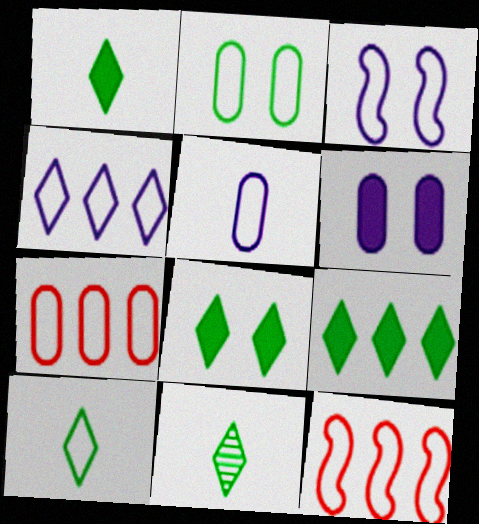[[1, 8, 9], 
[1, 10, 11], 
[2, 5, 7], 
[3, 4, 5], 
[3, 7, 10], 
[6, 11, 12]]